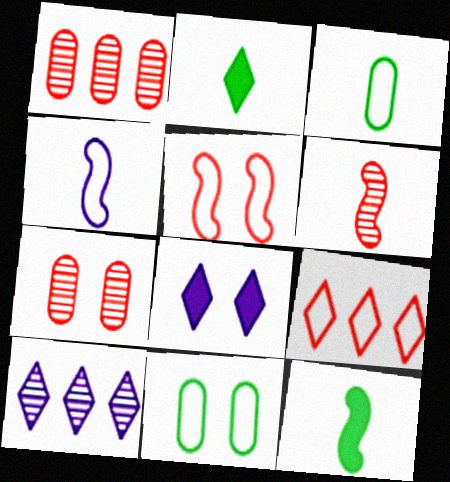[[4, 6, 12], 
[4, 9, 11]]